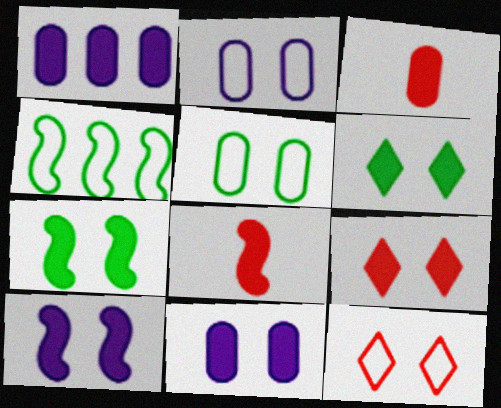[[1, 6, 8], 
[7, 9, 11]]